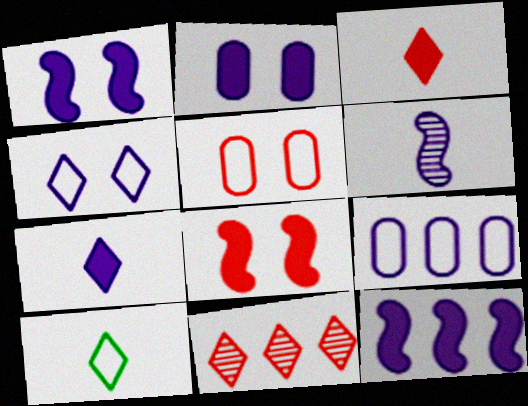[[2, 7, 12]]